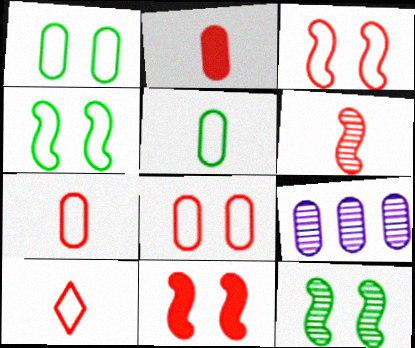[[1, 2, 9], 
[2, 6, 10]]